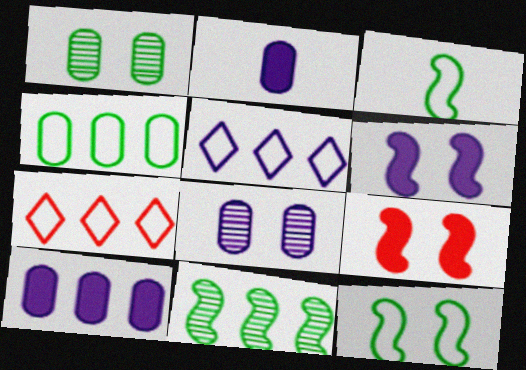[[7, 10, 11]]